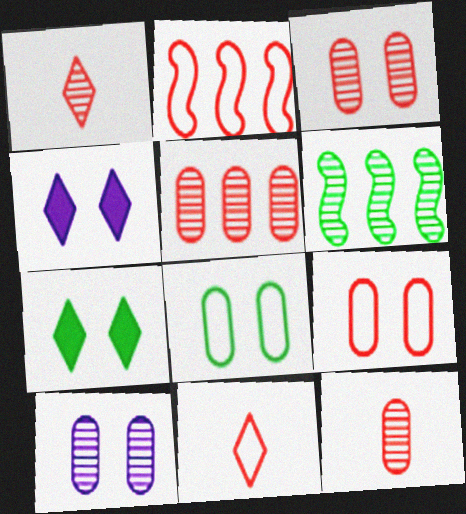[[1, 6, 10], 
[2, 9, 11], 
[3, 5, 12]]